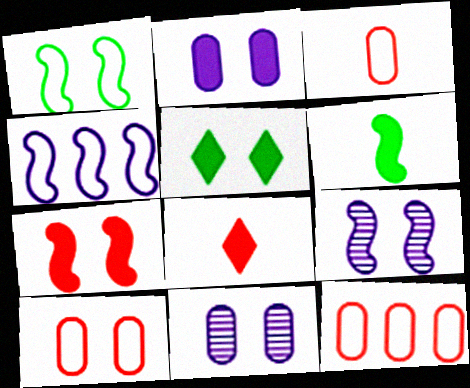[[1, 7, 9], 
[2, 5, 7], 
[3, 10, 12], 
[5, 9, 10]]